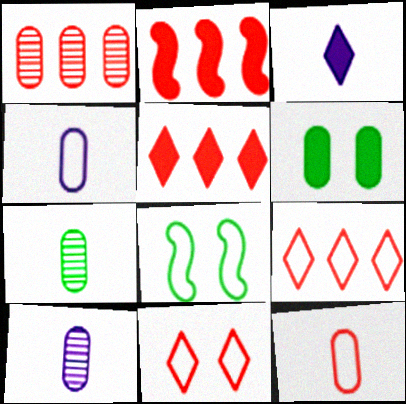[[1, 2, 9], 
[1, 3, 8], 
[1, 4, 6], 
[2, 3, 6], 
[4, 8, 9], 
[5, 8, 10]]